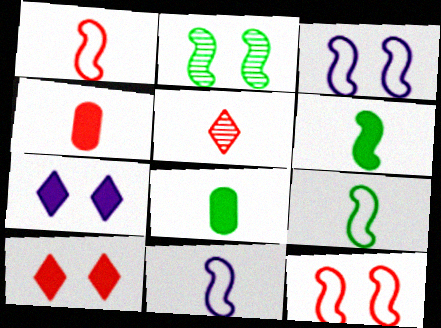[[1, 4, 5], 
[1, 9, 11], 
[5, 8, 11]]